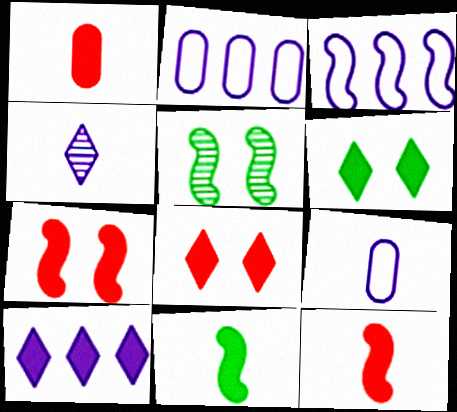[[3, 5, 12]]